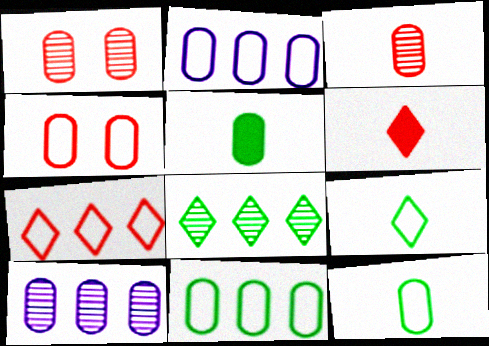[[1, 2, 5], 
[2, 4, 12], 
[4, 5, 10]]